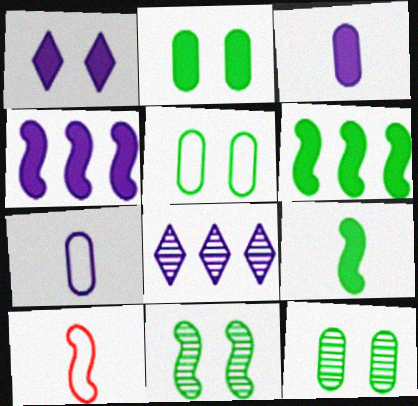[[1, 3, 4], 
[2, 5, 12], 
[2, 8, 10], 
[4, 10, 11]]